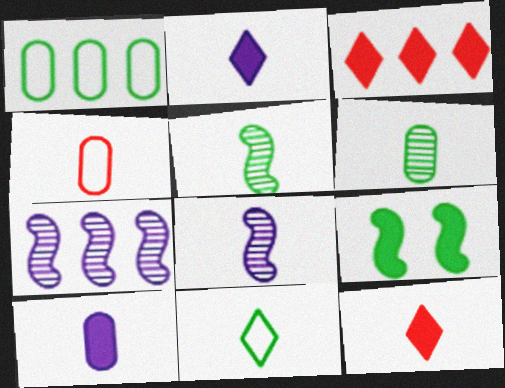[[1, 3, 7], 
[2, 4, 5], 
[3, 9, 10], 
[4, 6, 10]]